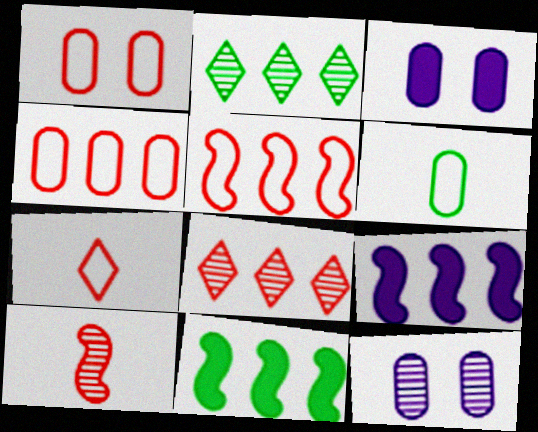[[1, 5, 7], 
[2, 4, 9], 
[2, 10, 12], 
[7, 11, 12]]